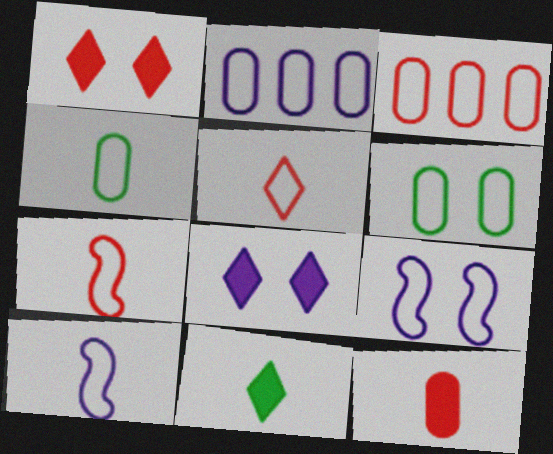[[4, 5, 10]]